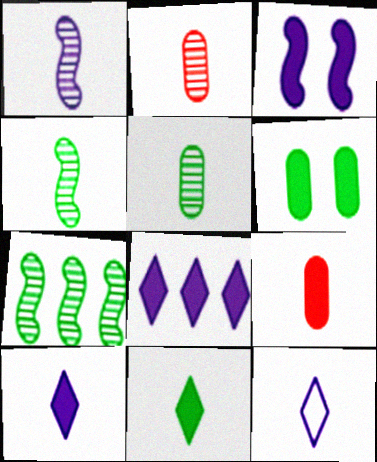[[4, 9, 12]]